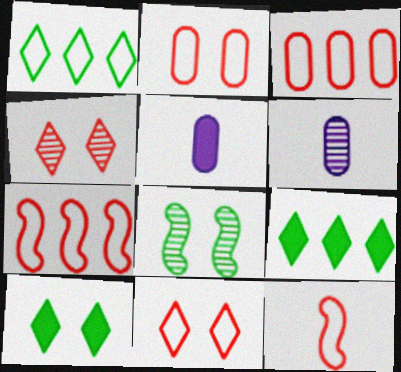[[3, 11, 12], 
[6, 7, 10]]